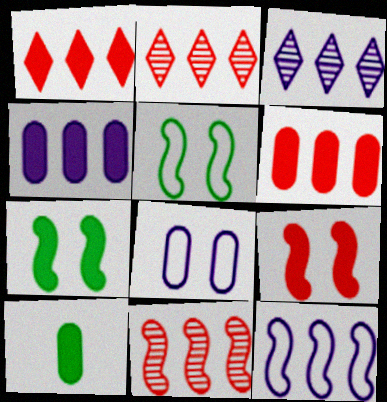[[3, 4, 12]]